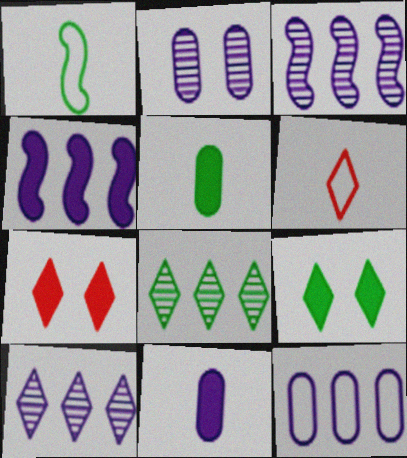[[2, 11, 12], 
[4, 5, 7], 
[4, 10, 12], 
[6, 9, 10]]